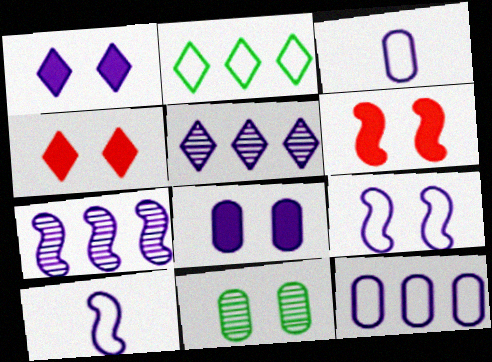[[1, 3, 7], 
[4, 9, 11], 
[5, 8, 10]]